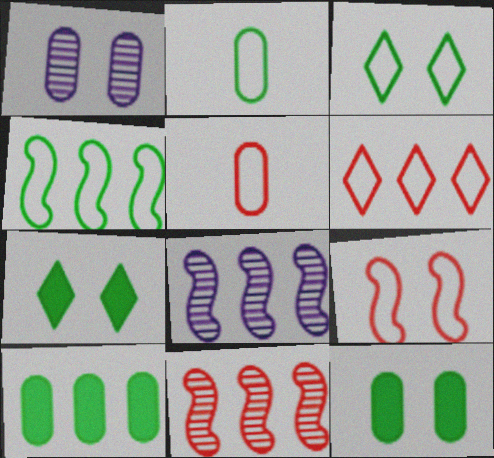[[1, 5, 10], 
[1, 7, 9], 
[2, 3, 4], 
[5, 6, 9], 
[5, 7, 8], 
[6, 8, 10]]